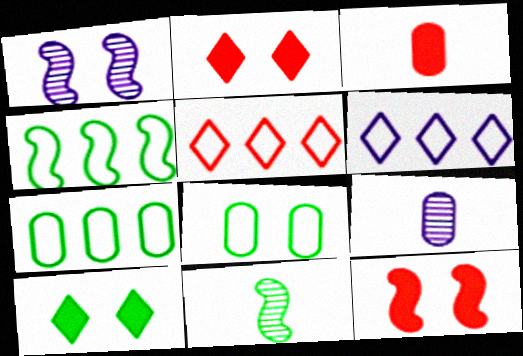[[1, 2, 8], 
[2, 4, 9], 
[7, 10, 11]]